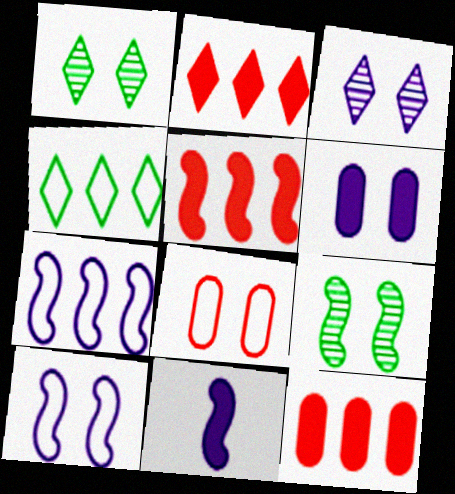[[2, 5, 12], 
[3, 6, 10]]